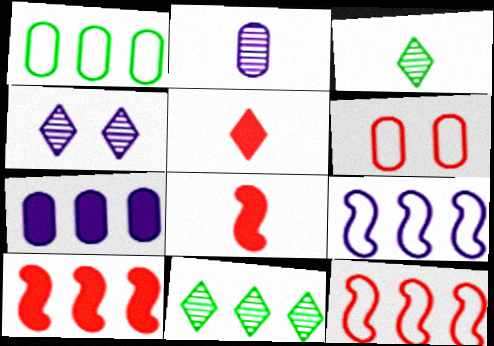[[1, 4, 8], 
[7, 11, 12]]